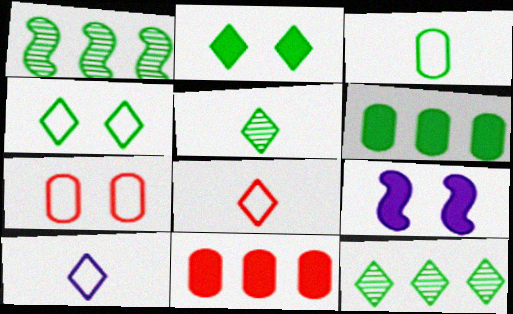[[1, 2, 3]]